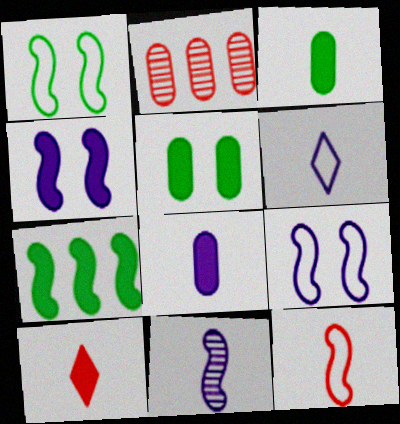[[6, 8, 11]]